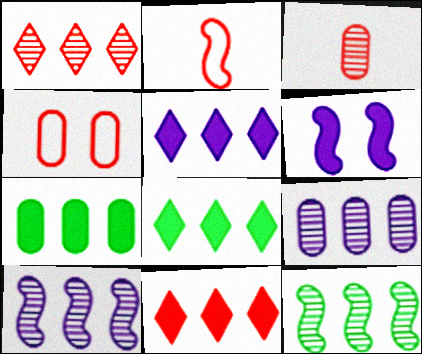[[1, 9, 12], 
[2, 6, 12], 
[5, 8, 11]]